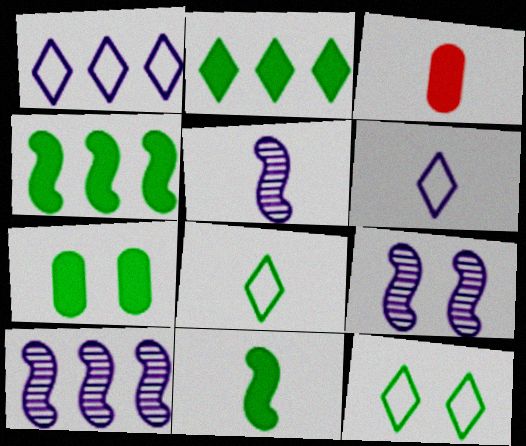[[2, 7, 11], 
[3, 5, 8], 
[3, 10, 12], 
[5, 9, 10]]